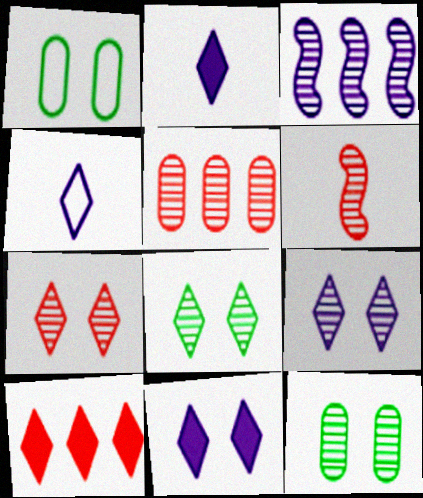[[4, 8, 10], 
[5, 6, 7], 
[7, 8, 9]]